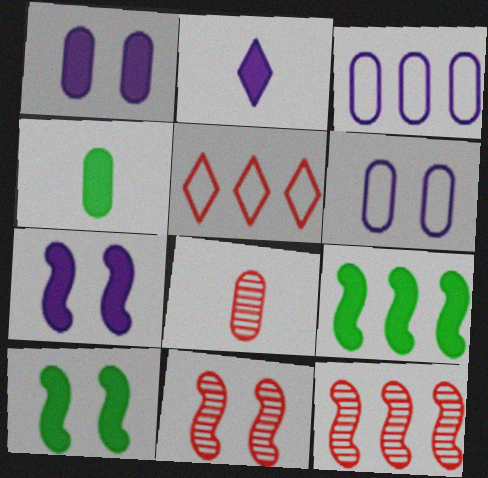[]